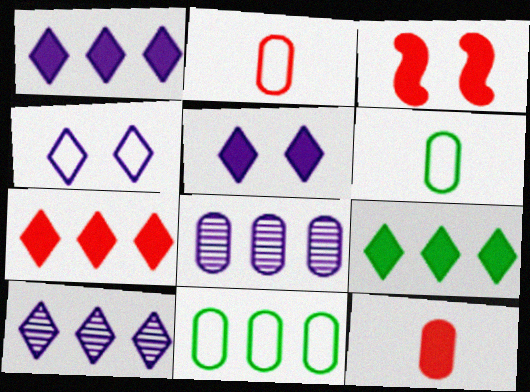[[1, 7, 9], 
[3, 6, 10], 
[3, 7, 12]]